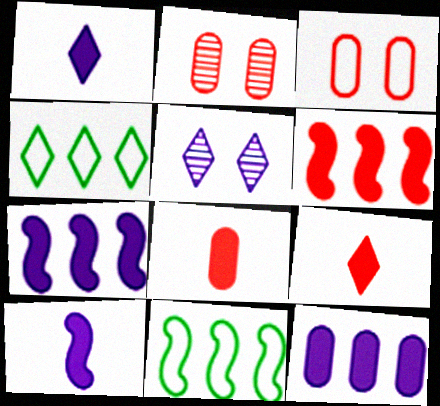[[1, 2, 11], 
[2, 4, 10], 
[4, 5, 9], 
[5, 8, 11]]